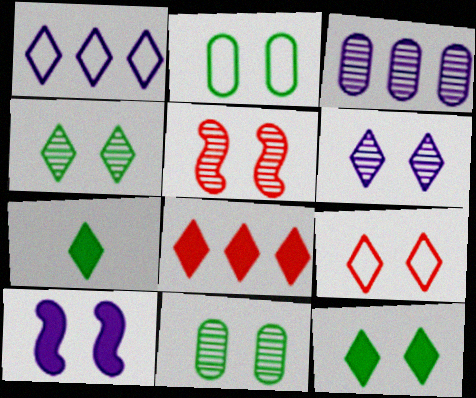[[5, 6, 11], 
[6, 9, 12], 
[9, 10, 11]]